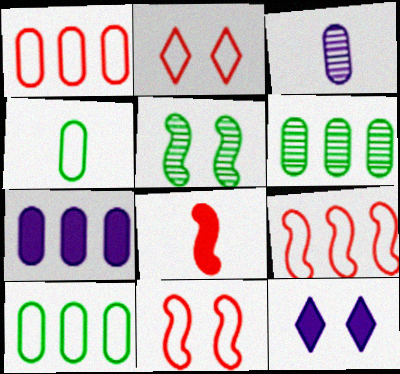[[1, 6, 7]]